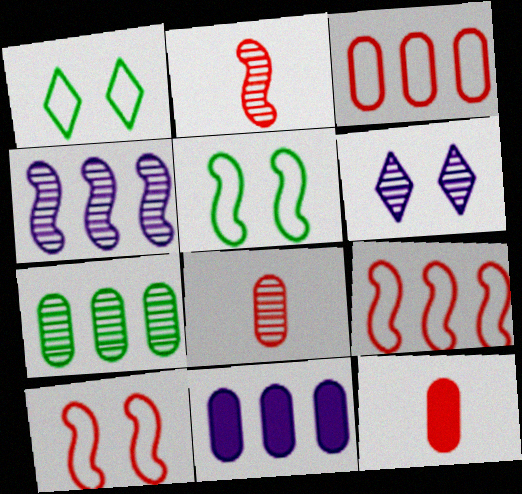[[1, 2, 11], 
[1, 4, 12], 
[2, 6, 7], 
[3, 7, 11]]